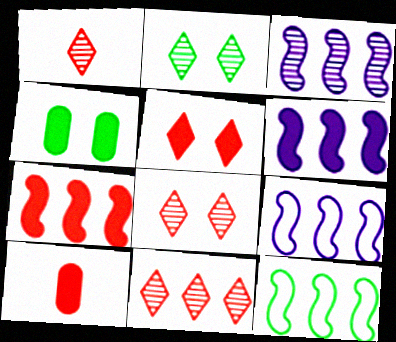[[1, 4, 9], 
[1, 8, 11], 
[2, 9, 10], 
[3, 6, 9], 
[3, 7, 12], 
[5, 7, 10]]